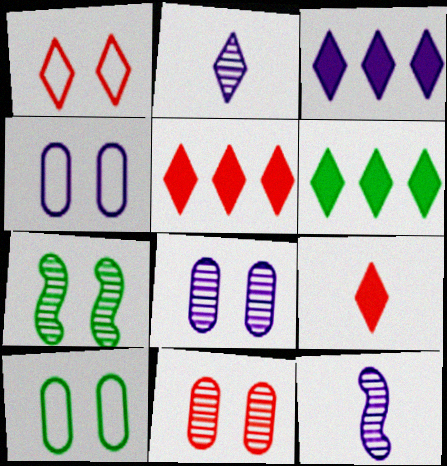[[1, 2, 6], 
[3, 4, 12], 
[3, 5, 6], 
[5, 10, 12]]